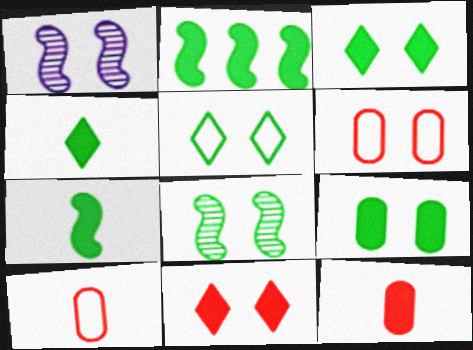[[1, 3, 6], 
[2, 4, 9], 
[5, 8, 9]]